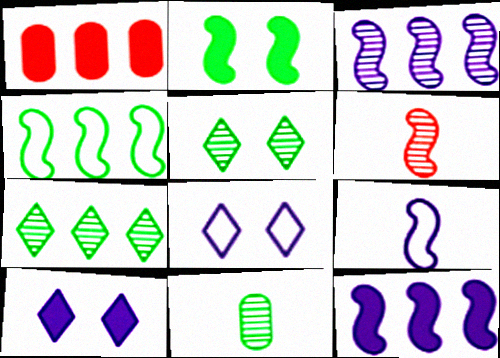[[1, 5, 9]]